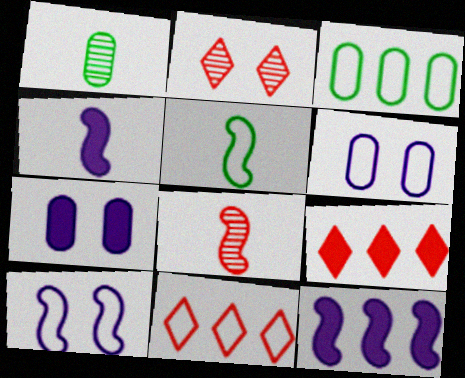[[1, 9, 10], 
[2, 3, 4], 
[4, 5, 8], 
[5, 6, 11]]